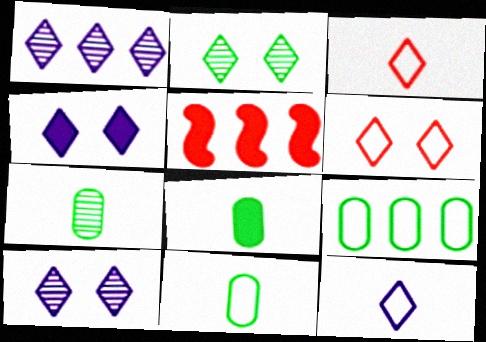[[1, 4, 12], 
[1, 5, 9], 
[2, 4, 6], 
[4, 5, 8], 
[5, 10, 11], 
[7, 8, 11]]